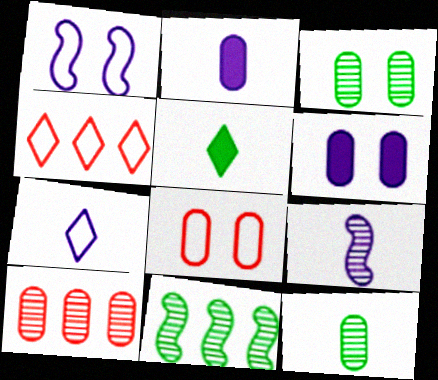[[1, 5, 10], 
[2, 7, 9], 
[3, 6, 8]]